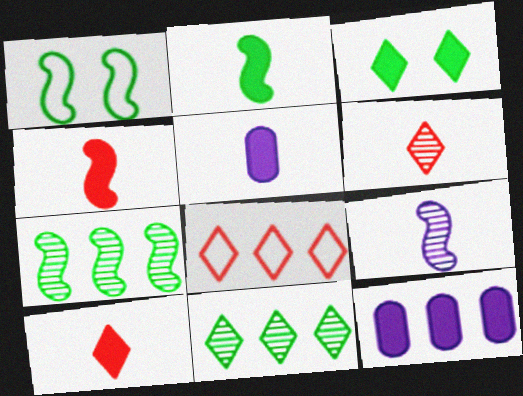[[1, 2, 7], 
[1, 6, 12], 
[2, 5, 10], 
[3, 4, 12], 
[7, 8, 12]]